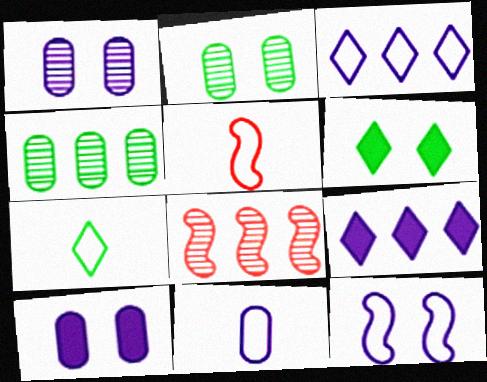[[2, 5, 9], 
[3, 11, 12], 
[5, 7, 11], 
[6, 8, 11], 
[7, 8, 10]]